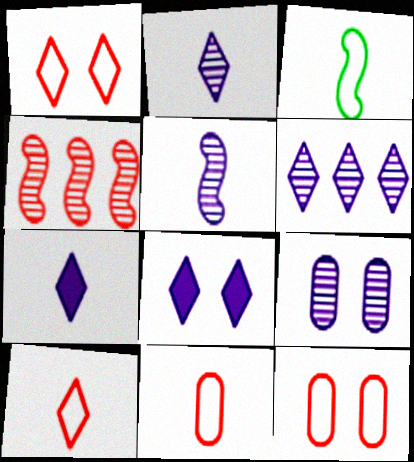[[5, 6, 9]]